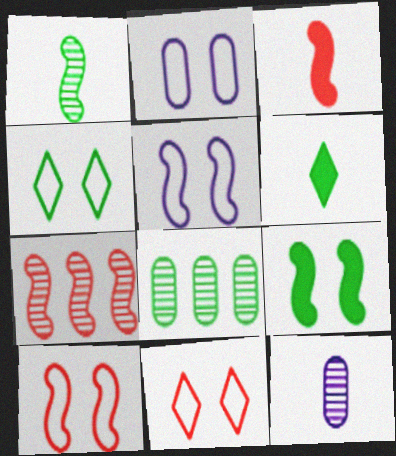[[2, 4, 10], 
[2, 6, 7], 
[3, 7, 10]]